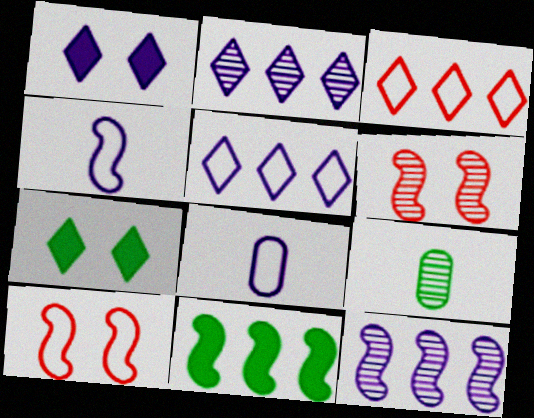[[1, 8, 12], 
[2, 6, 9], 
[4, 6, 11]]